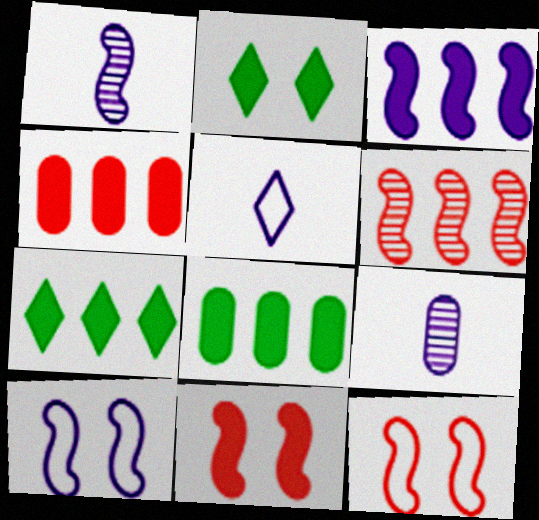[[1, 3, 10], 
[3, 4, 7], 
[7, 9, 12]]